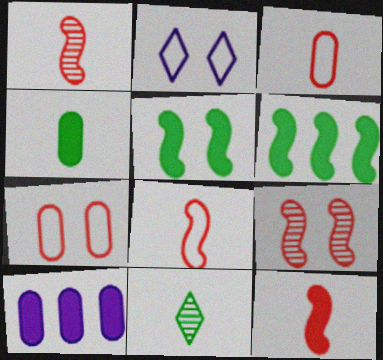[[1, 8, 12]]